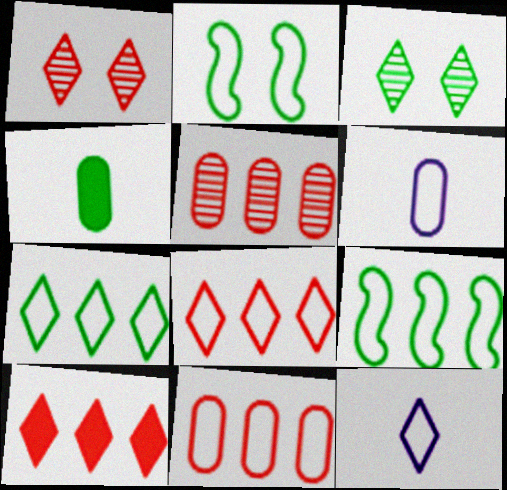[[2, 6, 8], 
[2, 11, 12], 
[3, 4, 9], 
[3, 10, 12]]